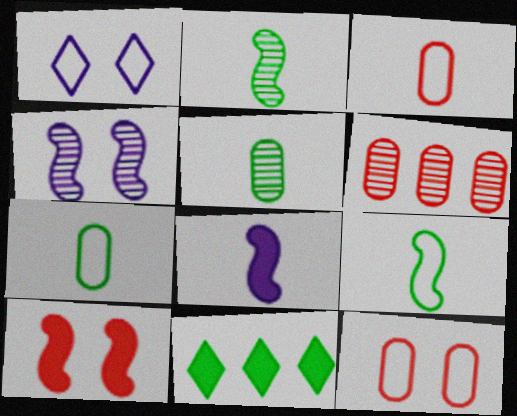[[3, 4, 11]]